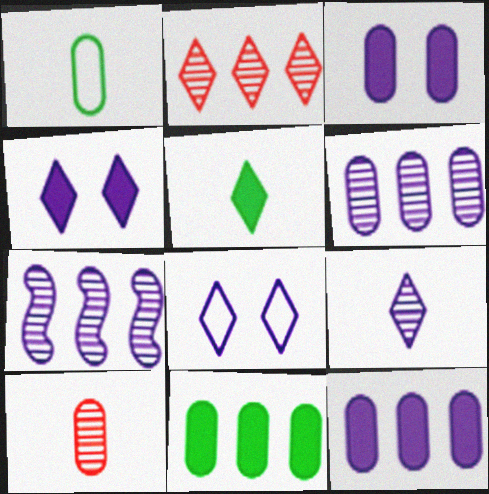[[2, 5, 8]]